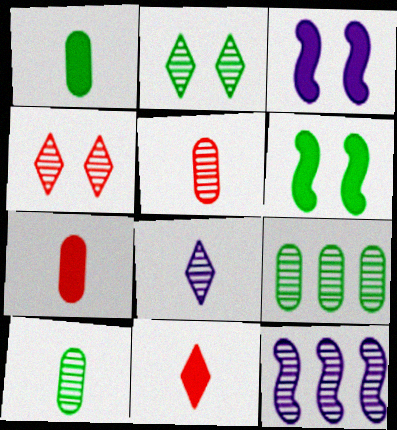[[2, 5, 12], 
[4, 10, 12]]